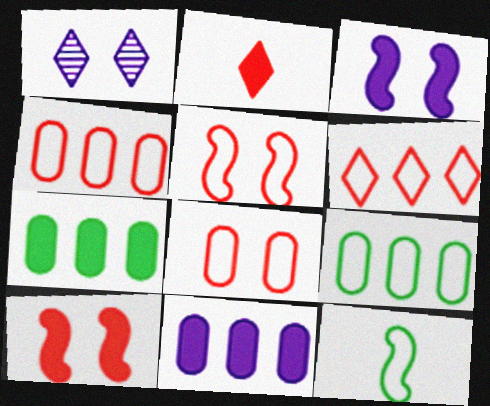[[2, 3, 7]]